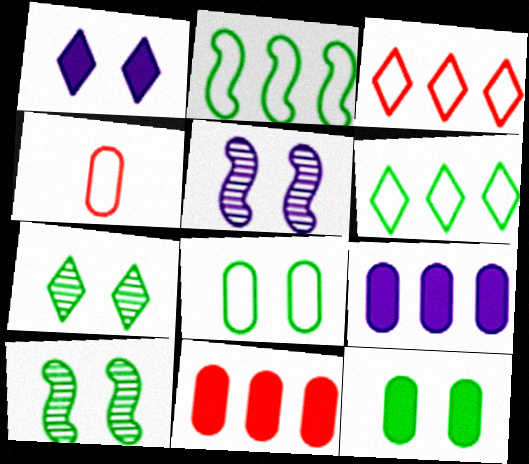[]